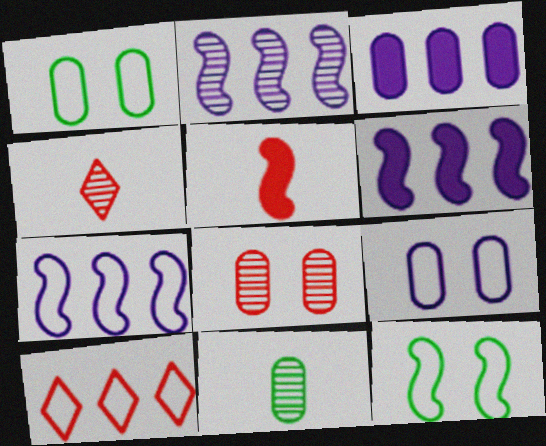[[1, 4, 6], 
[2, 5, 12], 
[2, 6, 7], 
[3, 4, 12], 
[5, 8, 10]]